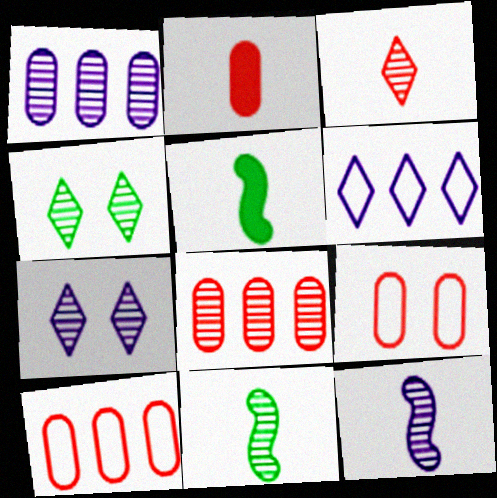[[1, 7, 12], 
[2, 8, 9], 
[4, 8, 12], 
[5, 7, 10], 
[7, 8, 11]]